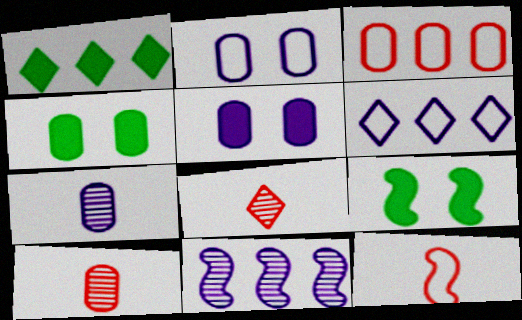[[1, 3, 11], 
[3, 4, 7], 
[6, 9, 10], 
[9, 11, 12]]